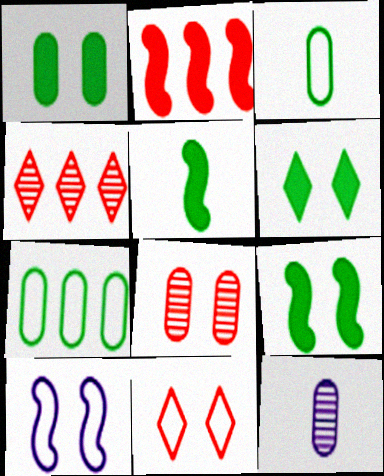[[1, 6, 9], 
[6, 8, 10]]